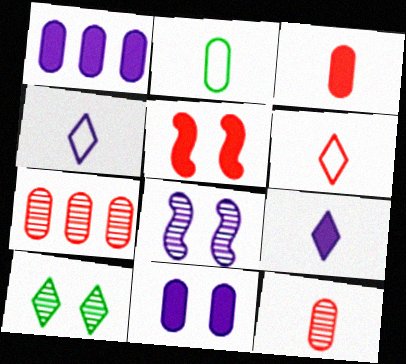[[1, 4, 8], 
[2, 7, 11], 
[5, 6, 7]]